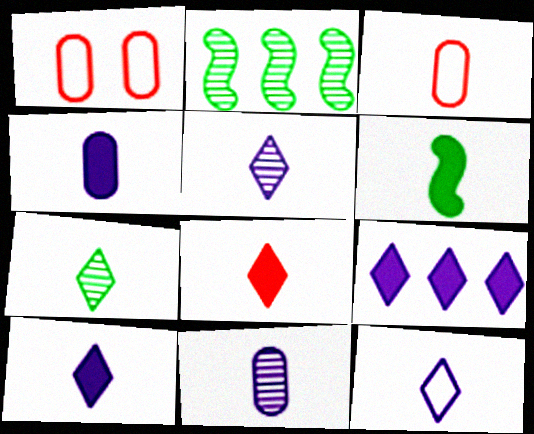[[1, 2, 10], 
[3, 5, 6], 
[4, 6, 8], 
[5, 10, 12], 
[7, 8, 12]]